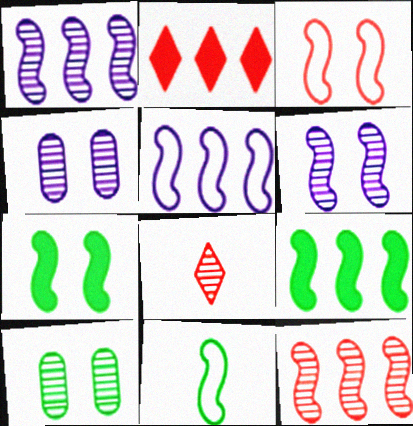[[1, 8, 10], 
[2, 4, 11], 
[3, 5, 11], 
[3, 6, 7], 
[5, 9, 12]]